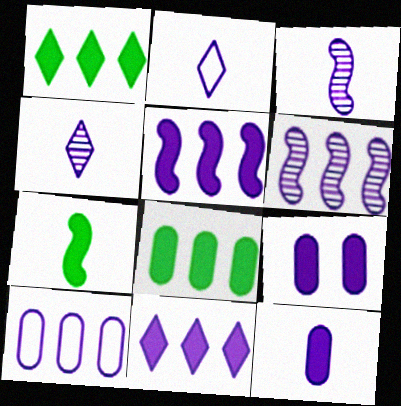[[2, 3, 12], 
[2, 6, 9], 
[6, 10, 11]]